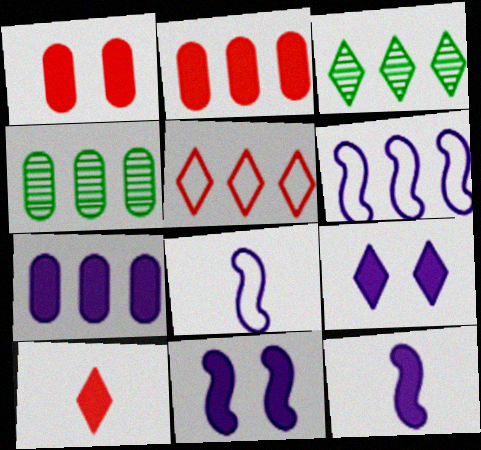[[1, 3, 8], 
[2, 3, 6], 
[7, 9, 12]]